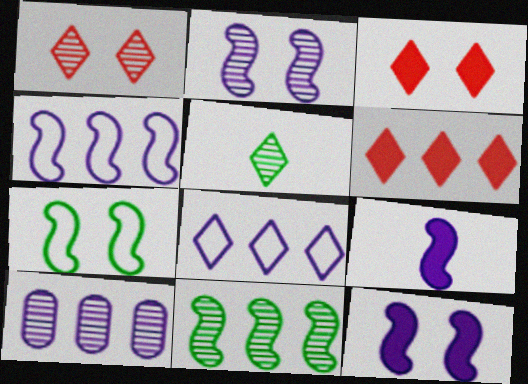[[2, 4, 9], 
[3, 5, 8]]